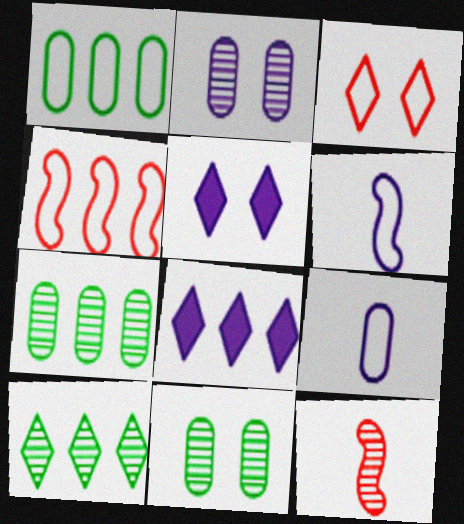[[1, 3, 6], 
[1, 5, 12], 
[2, 6, 8], 
[2, 10, 12], 
[4, 7, 8]]